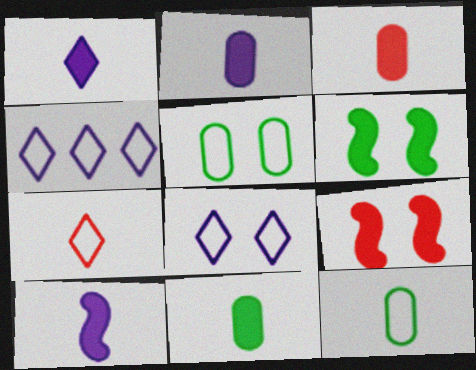[[1, 2, 10], 
[2, 3, 11]]